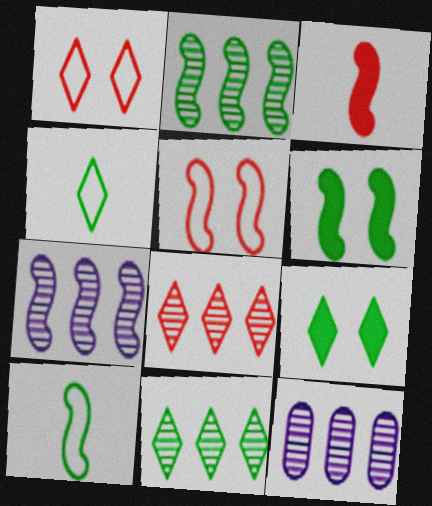[[2, 6, 10], 
[2, 8, 12], 
[4, 9, 11]]